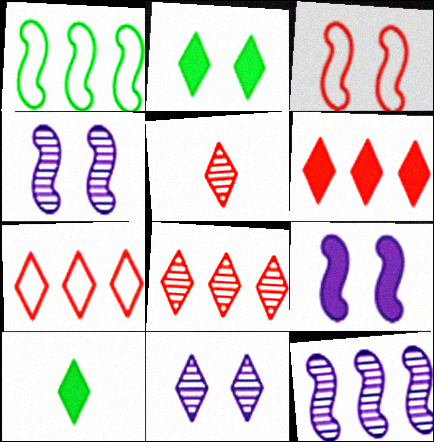[[6, 7, 8], 
[7, 10, 11]]